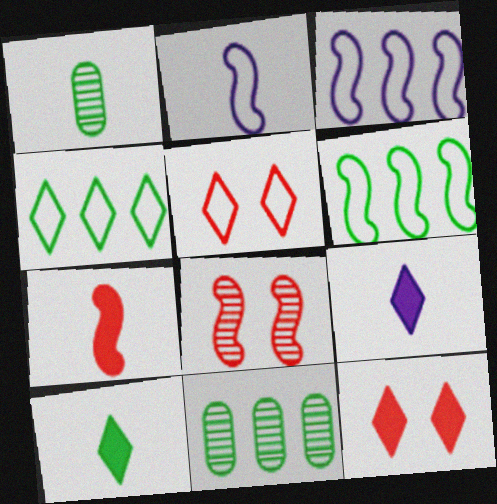[[1, 3, 12], 
[2, 11, 12]]